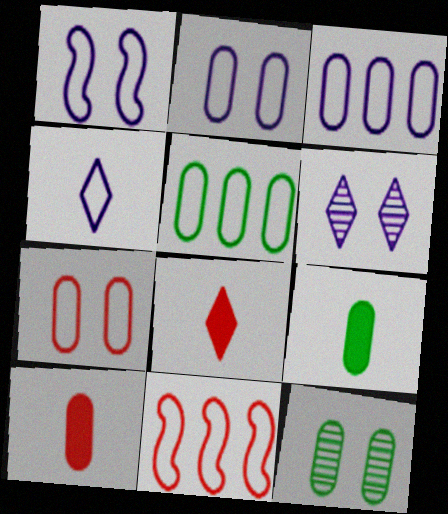[[1, 3, 4], 
[3, 10, 12], 
[5, 9, 12], 
[6, 9, 11]]